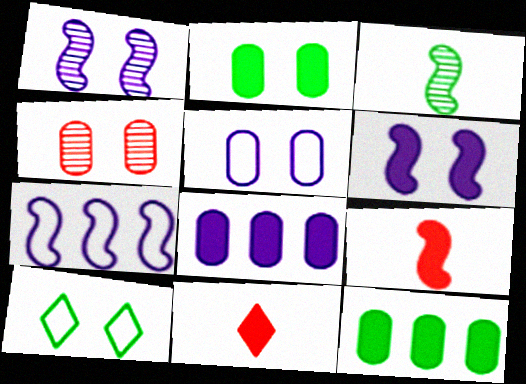[[2, 4, 5], 
[3, 10, 12], 
[4, 6, 10], 
[6, 11, 12]]